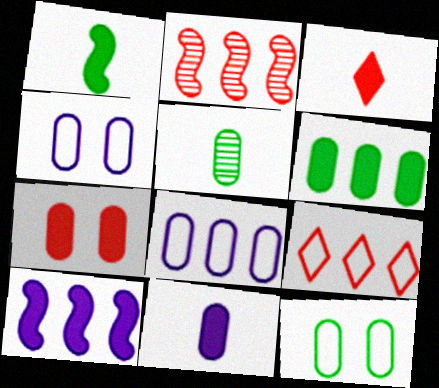[[1, 3, 11], 
[5, 6, 12], 
[5, 7, 8], 
[6, 7, 11]]